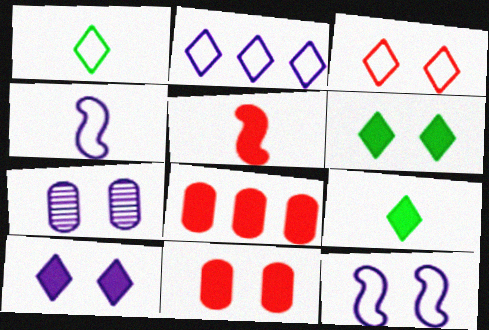[[1, 2, 3], 
[7, 10, 12]]